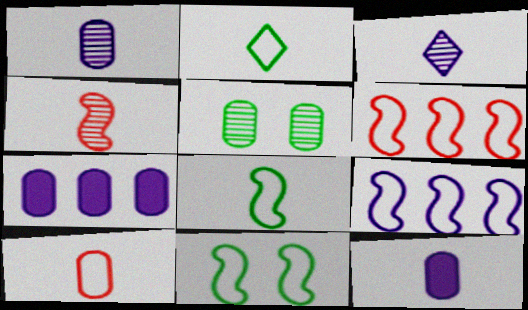[[2, 4, 12], 
[5, 7, 10]]